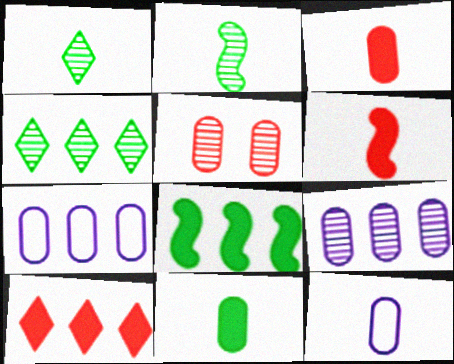[[1, 6, 12], 
[5, 7, 11]]